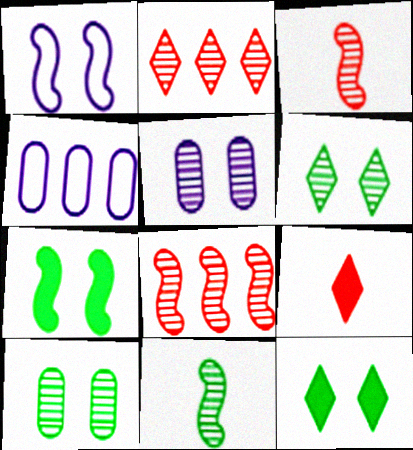[[2, 5, 11], 
[3, 4, 12]]